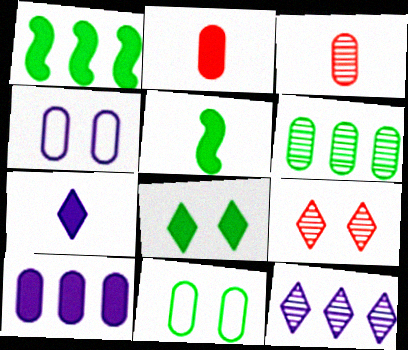[[2, 4, 6], 
[2, 5, 7], 
[3, 10, 11]]